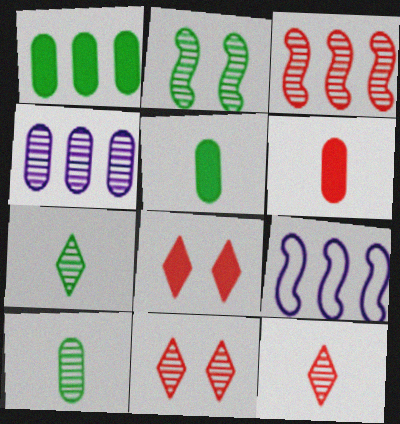[[2, 4, 12], 
[5, 9, 11], 
[8, 9, 10]]